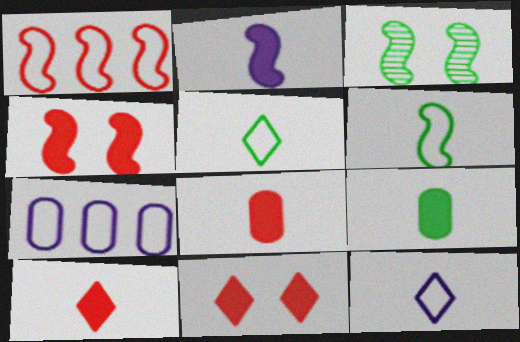[[1, 2, 3], 
[2, 9, 10], 
[3, 7, 10]]